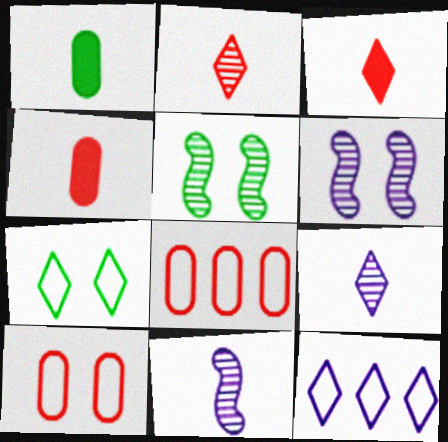[[4, 5, 12]]